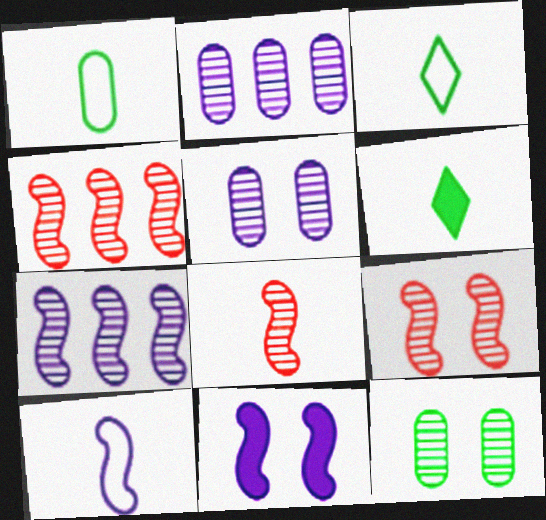[[4, 8, 9], 
[7, 10, 11]]